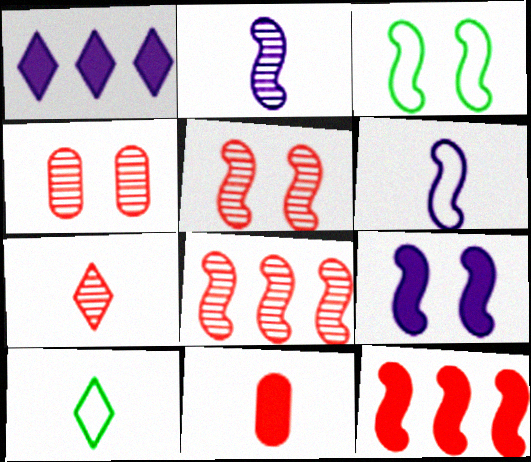[[2, 3, 12], 
[2, 10, 11], 
[3, 5, 9], 
[4, 7, 8]]